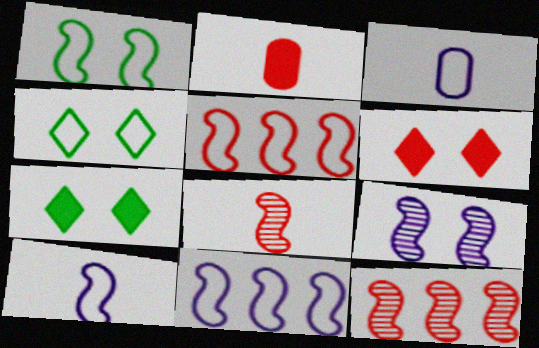[[1, 5, 10], 
[3, 4, 5], 
[3, 7, 12]]